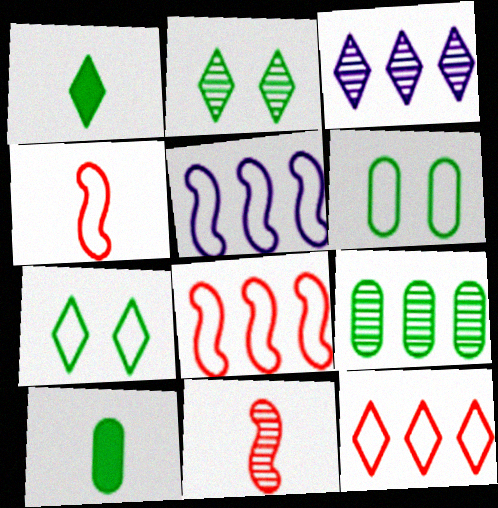[[6, 9, 10]]